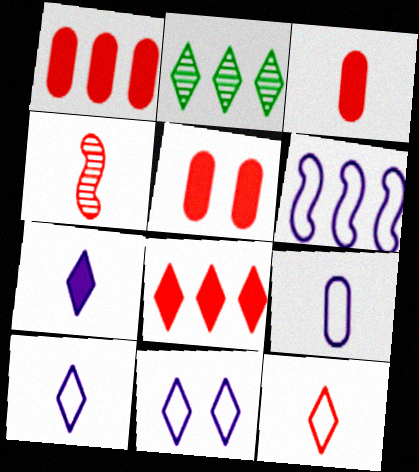[[1, 2, 6], 
[1, 3, 5], 
[3, 4, 12], 
[6, 9, 11]]